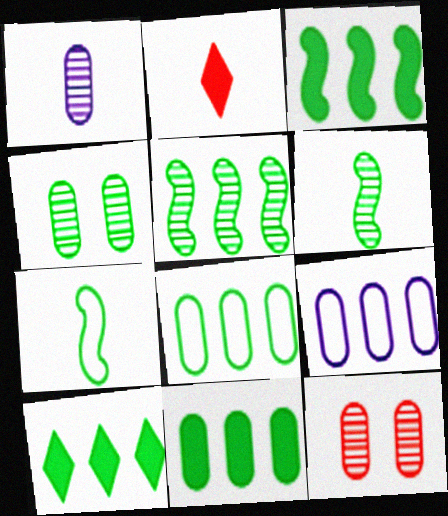[[1, 2, 7], 
[3, 10, 11], 
[4, 7, 10], 
[5, 8, 10]]